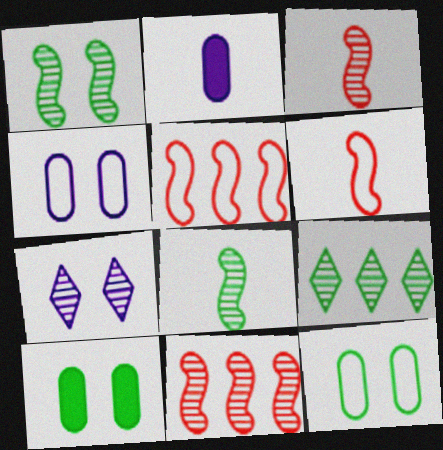[]